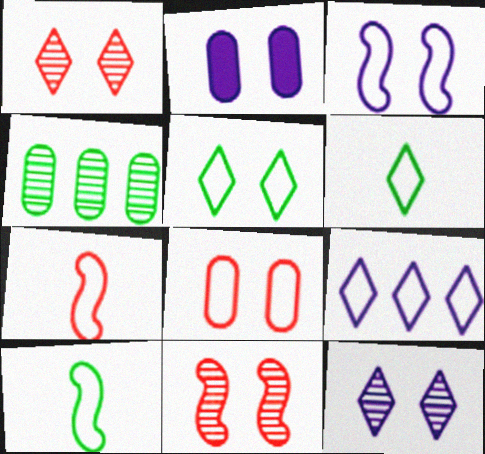[[2, 3, 12], 
[2, 5, 11], 
[3, 5, 8], 
[8, 9, 10]]